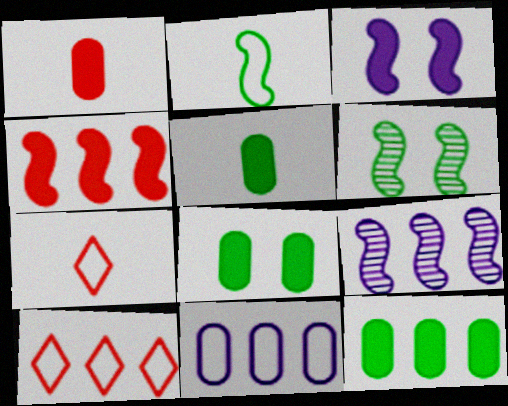[[5, 8, 12], 
[7, 8, 9], 
[9, 10, 12]]